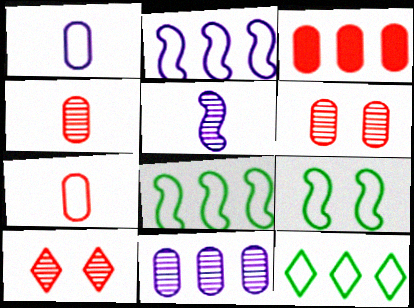[[3, 6, 7]]